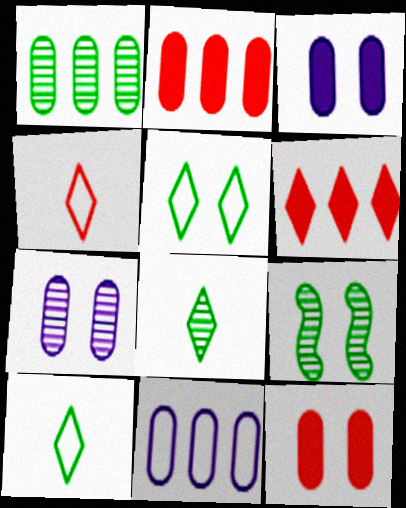[[1, 2, 11], 
[1, 8, 9]]